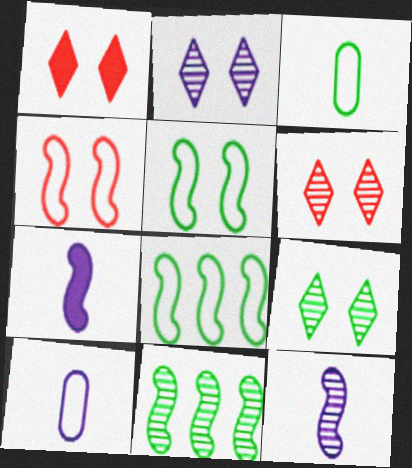[[1, 10, 11], 
[2, 6, 9], 
[4, 7, 11]]